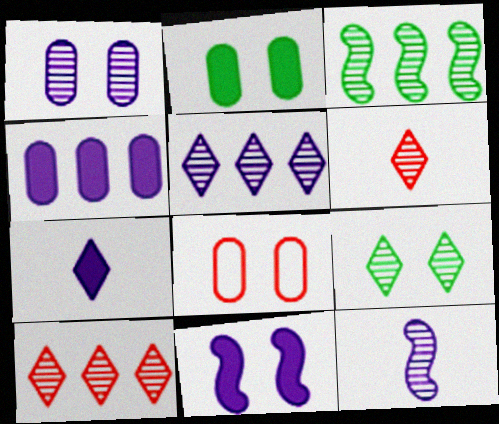[[1, 2, 8], 
[1, 3, 6], 
[1, 5, 12], 
[3, 7, 8], 
[4, 7, 11], 
[5, 6, 9], 
[8, 9, 11]]